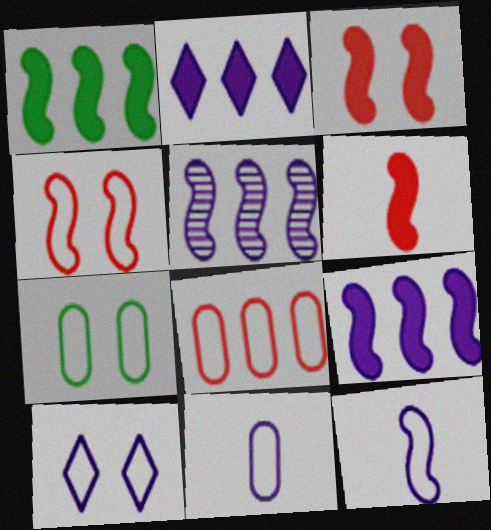[[4, 7, 10], 
[7, 8, 11]]